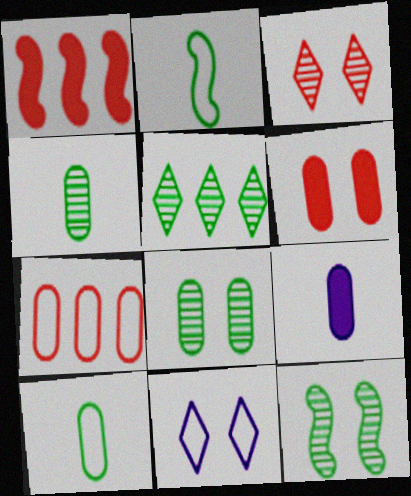[[1, 4, 11], 
[2, 7, 11], 
[4, 5, 12], 
[6, 11, 12], 
[7, 8, 9]]